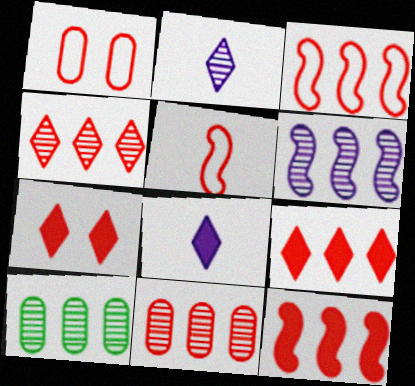[[3, 9, 11], 
[4, 6, 10], 
[5, 7, 11]]